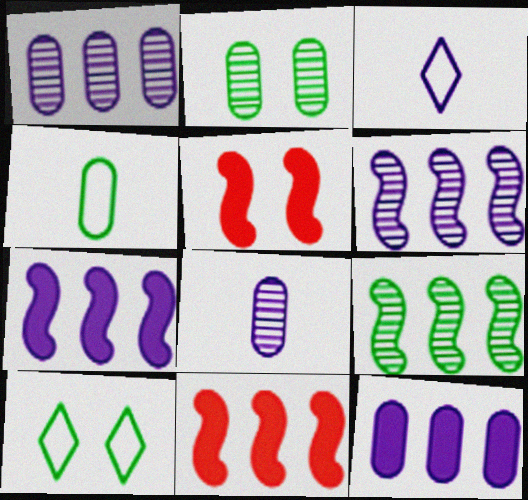[[2, 3, 11], 
[8, 10, 11]]